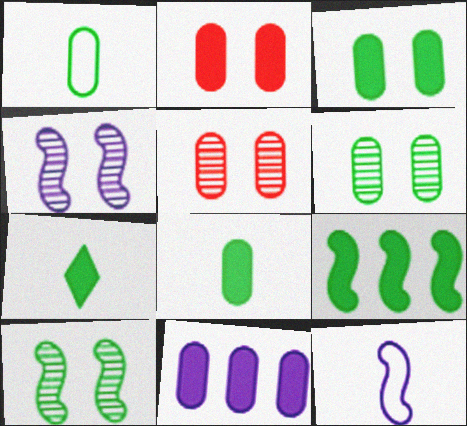[[1, 5, 11], 
[2, 8, 11], 
[3, 7, 9]]